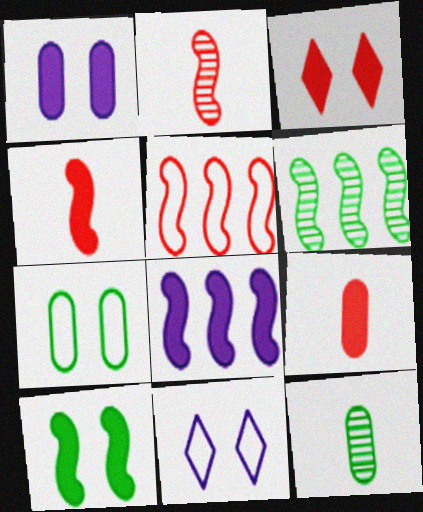[[1, 3, 10], 
[4, 8, 10], 
[5, 6, 8], 
[6, 9, 11]]